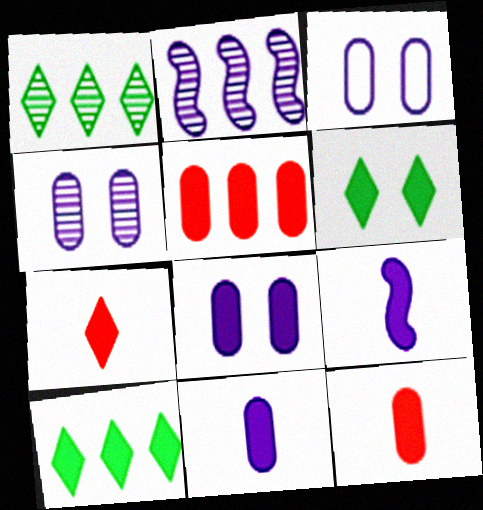[[3, 4, 8], 
[5, 6, 9]]